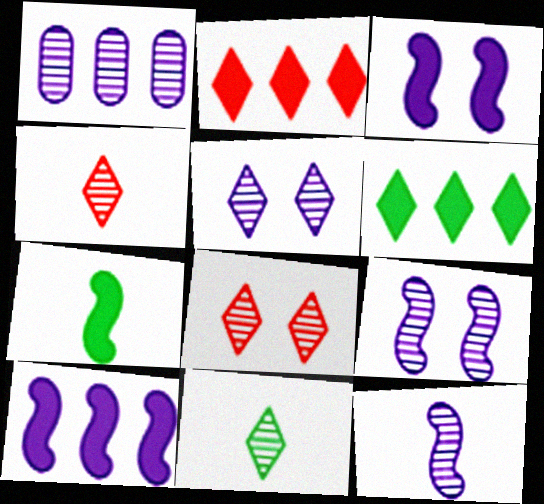[[1, 5, 12]]